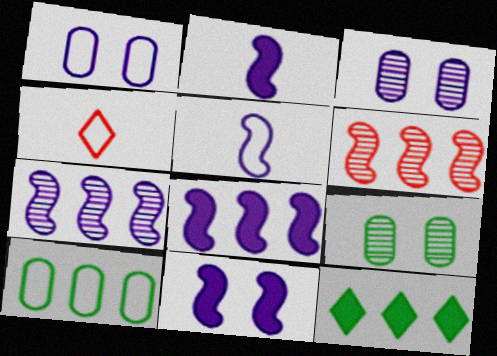[[2, 8, 11], 
[4, 8, 9], 
[5, 7, 11]]